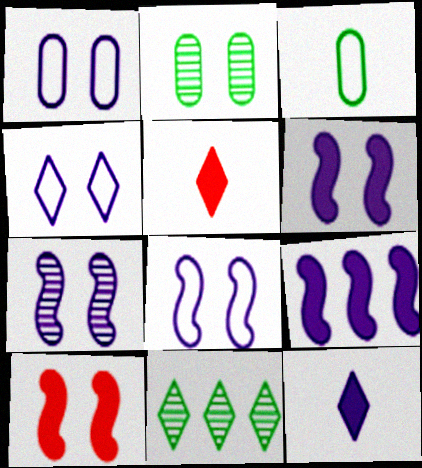[[1, 4, 8], 
[2, 4, 10], 
[4, 5, 11], 
[6, 7, 8]]